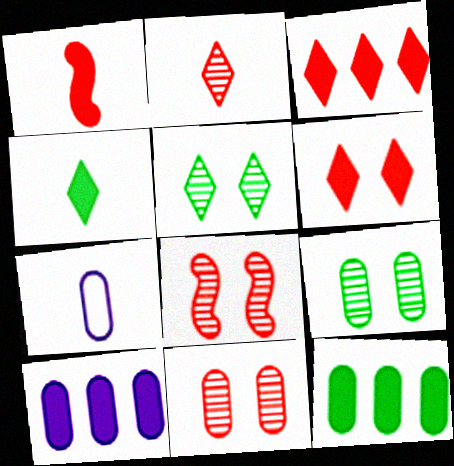[[7, 11, 12]]